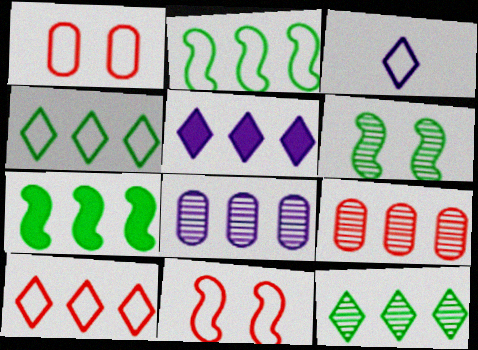[[1, 2, 3], 
[2, 5, 9], 
[5, 10, 12], 
[7, 8, 10]]